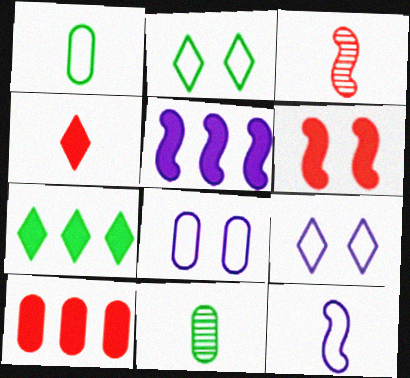[[3, 7, 8], 
[4, 6, 10], 
[4, 11, 12], 
[5, 7, 10], 
[8, 10, 11]]